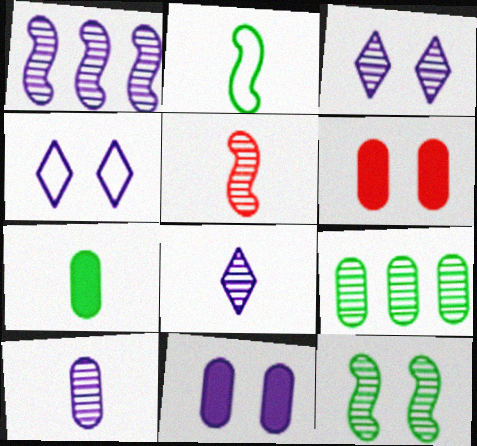[[1, 3, 10], 
[1, 5, 12], 
[3, 5, 9], 
[4, 6, 12]]